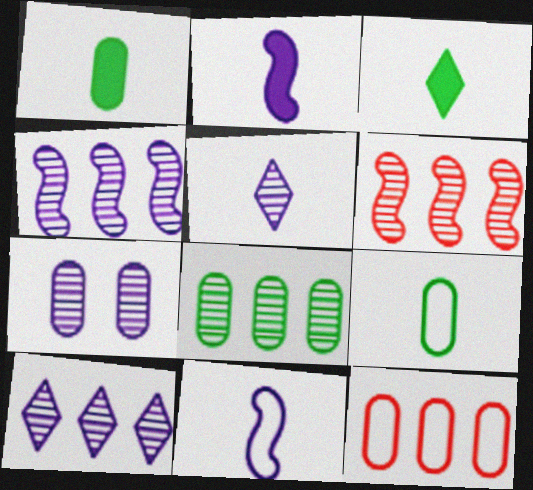[[1, 7, 12], 
[4, 5, 7], 
[6, 8, 10]]